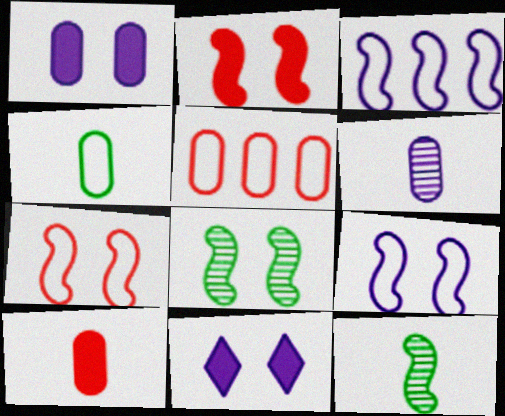[[2, 3, 12], 
[2, 8, 9], 
[3, 6, 11], 
[4, 6, 10], 
[5, 11, 12]]